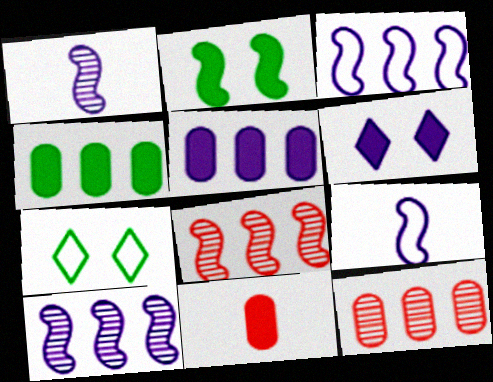[[2, 8, 9], 
[7, 10, 11]]